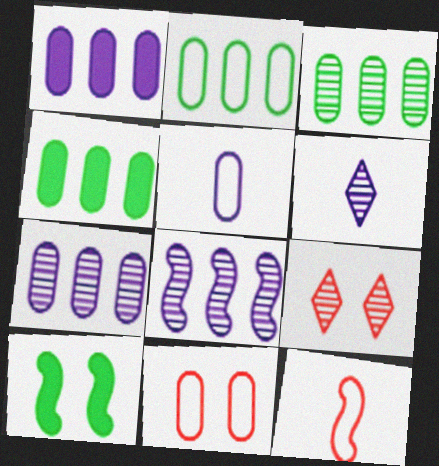[[2, 3, 4], 
[2, 5, 11], 
[8, 10, 12]]